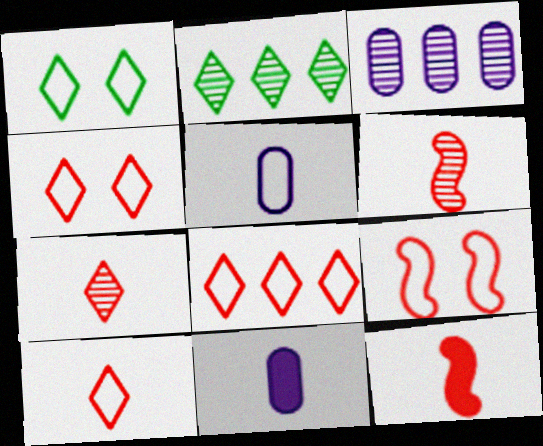[[1, 3, 12], 
[2, 9, 11], 
[4, 8, 10]]